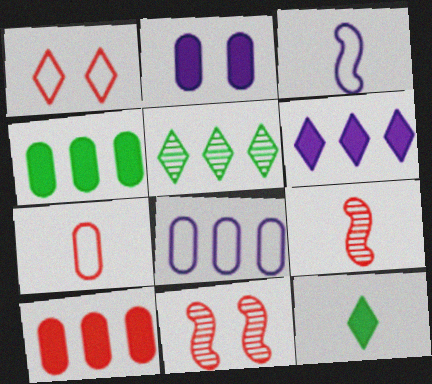[[1, 9, 10], 
[8, 11, 12]]